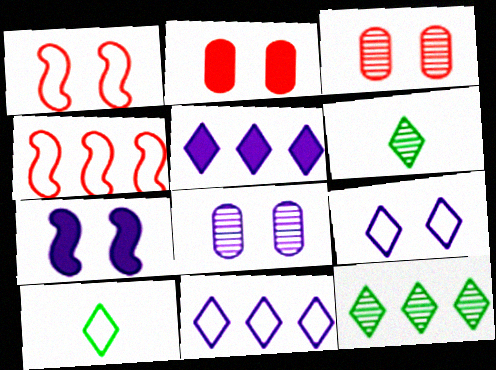[[7, 8, 9]]